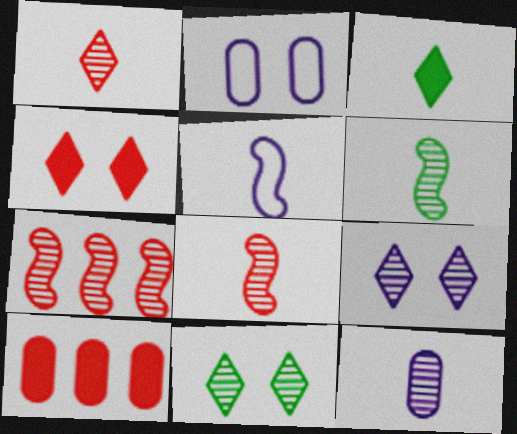[[1, 6, 12], 
[2, 3, 7], 
[5, 10, 11], 
[7, 11, 12]]